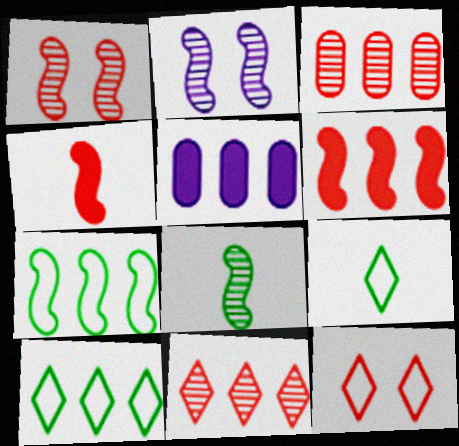[[1, 5, 9], 
[2, 4, 7], 
[3, 4, 12], 
[5, 7, 11], 
[5, 8, 12]]